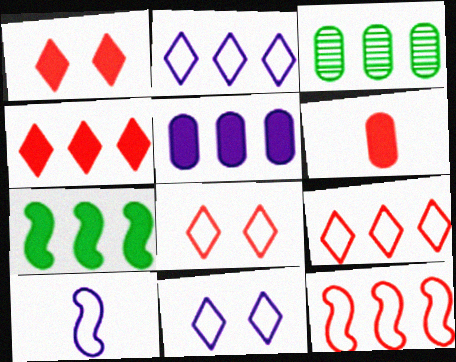[[1, 3, 10], 
[4, 5, 7]]